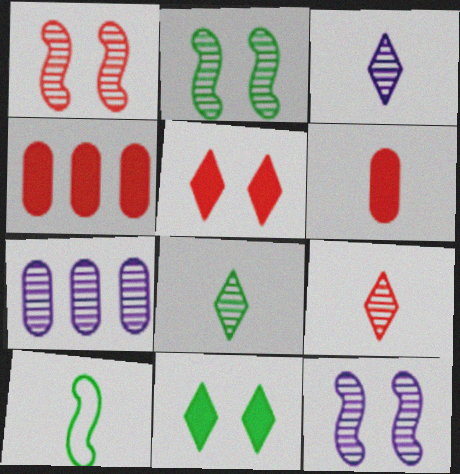[[1, 2, 12], 
[1, 7, 8], 
[2, 7, 9], 
[3, 6, 10], 
[3, 7, 12], 
[3, 8, 9], 
[5, 7, 10]]